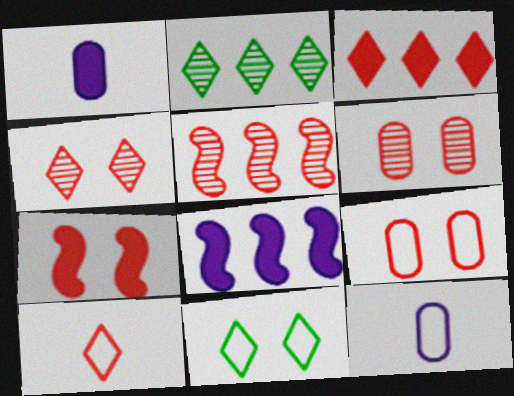[[1, 5, 11], 
[2, 7, 12], 
[3, 4, 10], 
[4, 7, 9]]